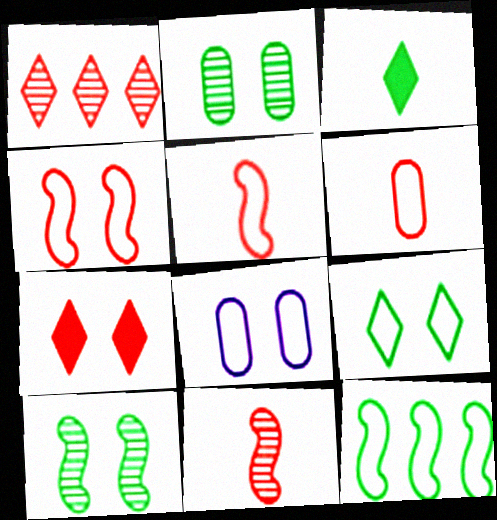[[2, 3, 12], 
[4, 8, 9], 
[7, 8, 10]]